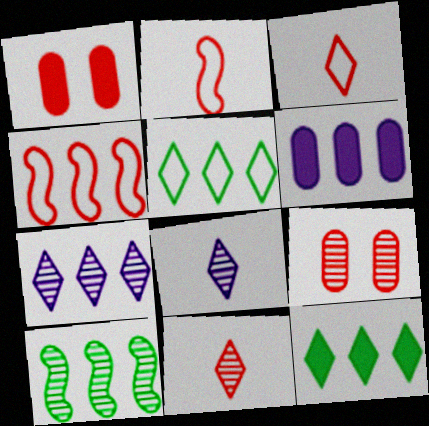[[1, 4, 11], 
[8, 9, 10]]